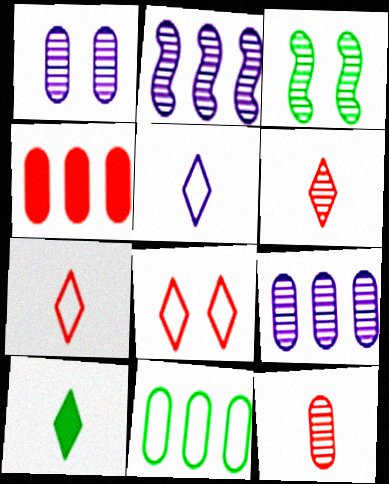[[3, 4, 5], 
[3, 6, 9], 
[3, 10, 11], 
[4, 9, 11], 
[5, 6, 10]]